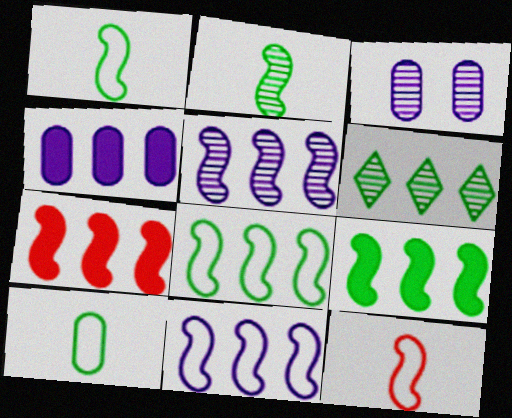[[5, 7, 8]]